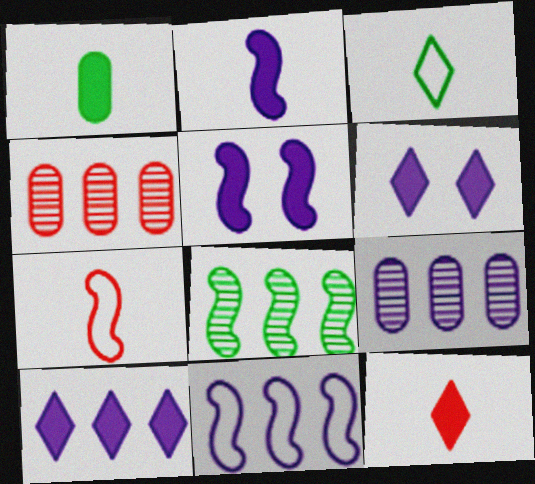[[1, 2, 12], 
[3, 4, 5], 
[5, 7, 8], 
[9, 10, 11]]